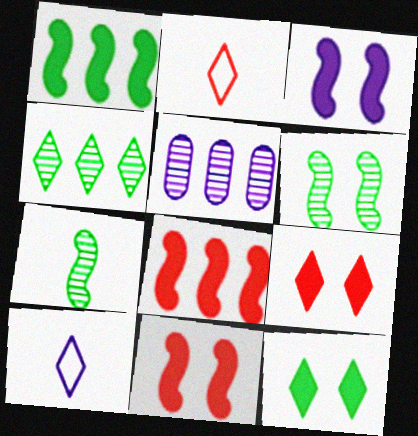[[3, 5, 10], 
[4, 9, 10]]